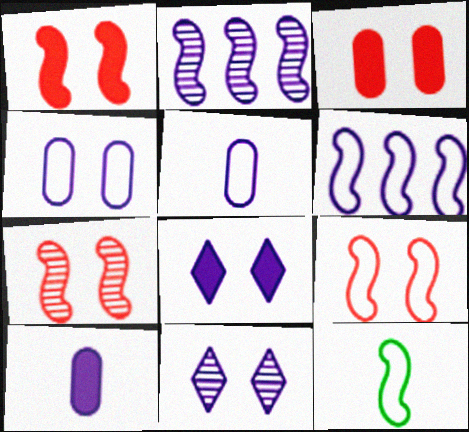[[1, 2, 12], 
[1, 7, 9], 
[2, 5, 8], 
[6, 9, 12], 
[6, 10, 11]]